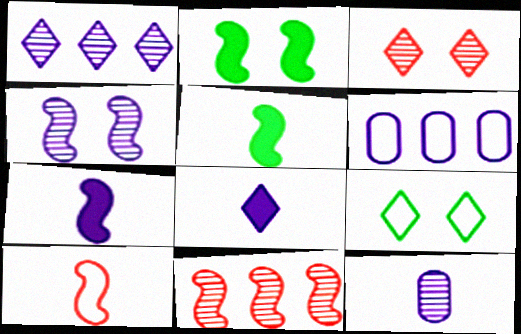[[1, 4, 12], 
[3, 5, 6], 
[4, 6, 8], 
[6, 9, 10]]